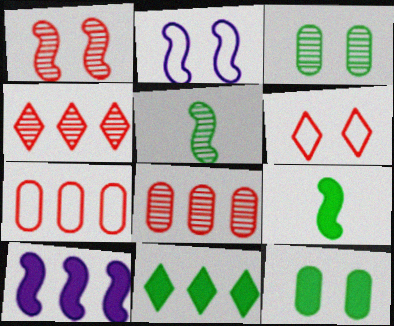[[9, 11, 12]]